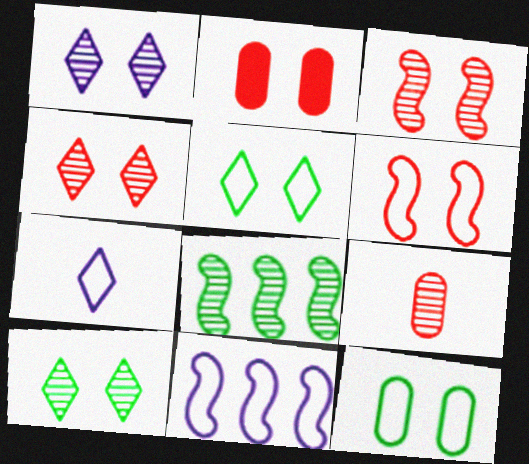[[1, 4, 10], 
[1, 8, 9], 
[2, 4, 6], 
[2, 7, 8]]